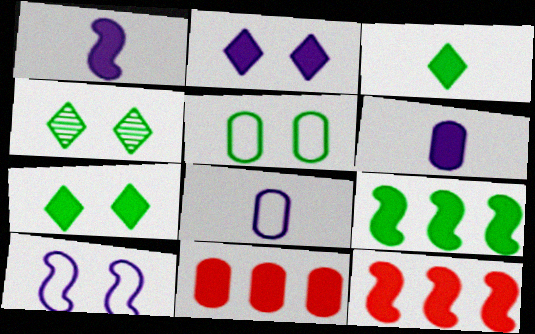[[1, 7, 11], 
[4, 8, 12], 
[6, 7, 12]]